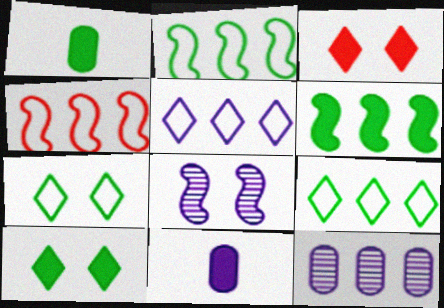[[1, 6, 10], 
[3, 6, 11], 
[5, 8, 11]]